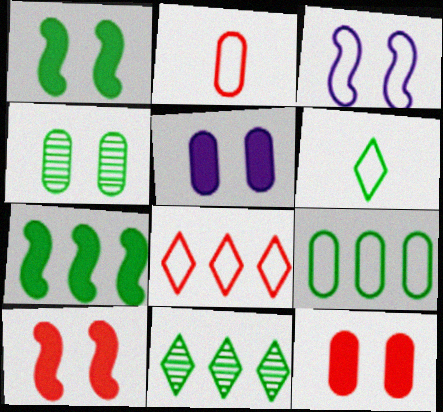[[4, 6, 7], 
[7, 9, 11]]